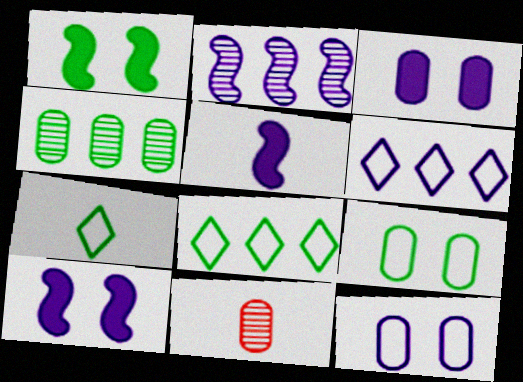[[1, 4, 7], 
[1, 6, 11], 
[5, 7, 11], 
[8, 10, 11]]